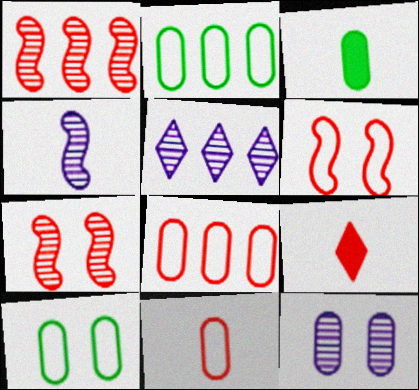[[3, 5, 6], 
[3, 8, 12], 
[4, 5, 12], 
[7, 8, 9]]